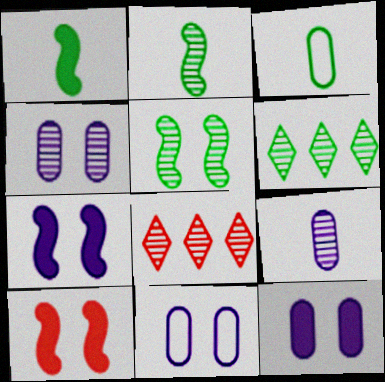[[1, 8, 11], 
[2, 4, 8], 
[3, 7, 8], 
[4, 11, 12], 
[5, 8, 9]]